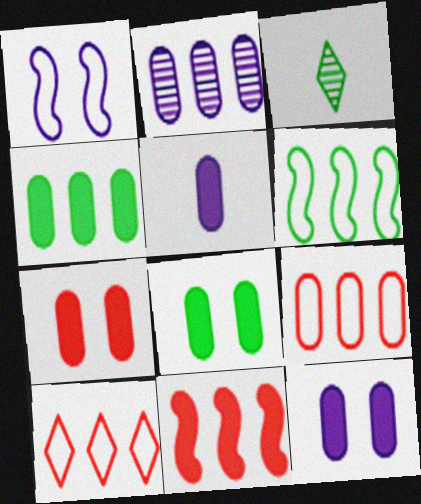[[2, 4, 9], 
[3, 6, 8], 
[4, 5, 7], 
[7, 8, 12]]